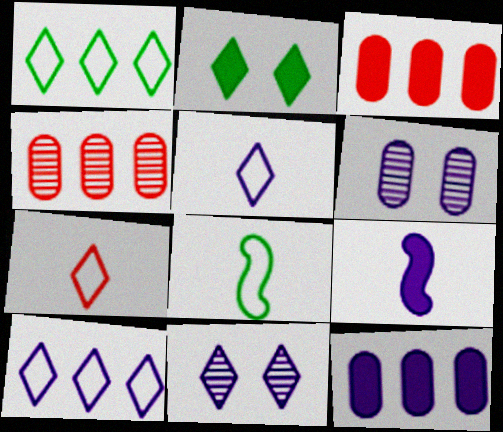[[2, 3, 9], 
[3, 8, 11], 
[6, 9, 10]]